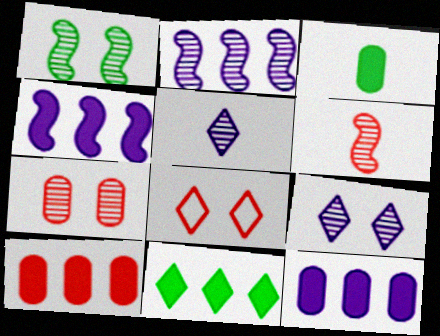[[1, 2, 6], 
[1, 7, 9], 
[2, 3, 8], 
[4, 10, 11], 
[5, 8, 11], 
[6, 8, 10]]